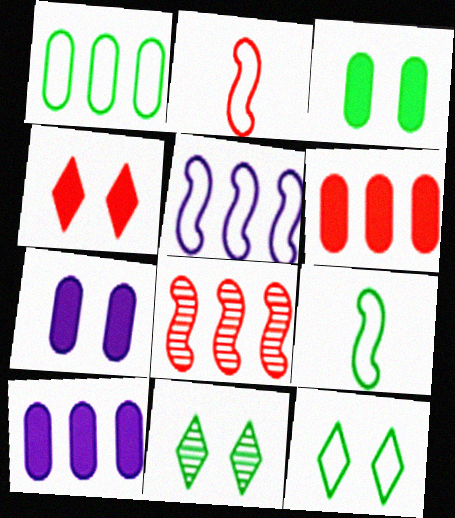[[1, 9, 12], 
[2, 10, 11]]